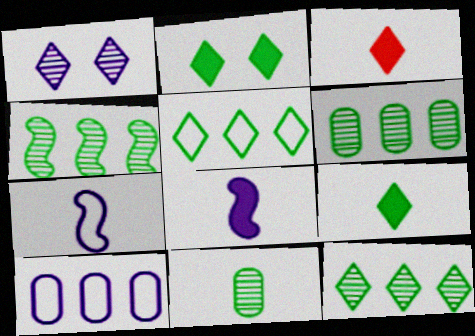[[1, 3, 5], 
[1, 8, 10], 
[3, 7, 11], 
[4, 6, 12]]